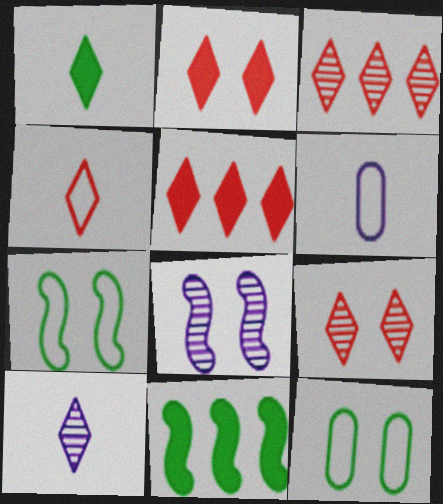[[1, 4, 10], 
[2, 3, 4], 
[2, 8, 12], 
[4, 5, 9], 
[6, 9, 11]]